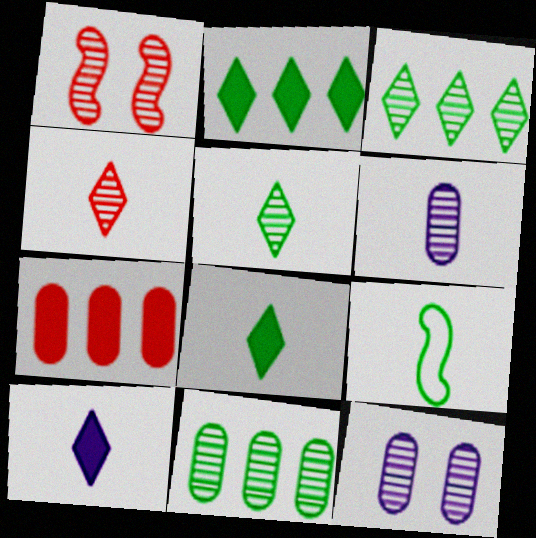[[1, 3, 6]]